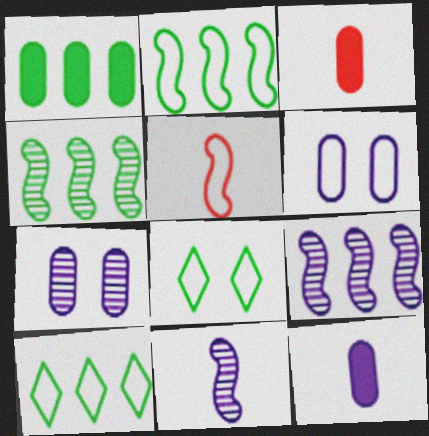[[1, 4, 10], 
[3, 8, 9], 
[5, 6, 10]]